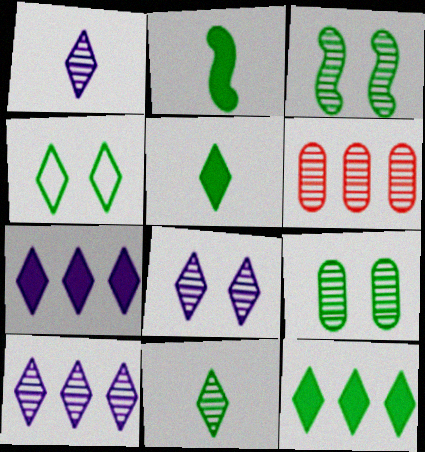[[1, 3, 6], 
[1, 8, 10], 
[4, 11, 12]]